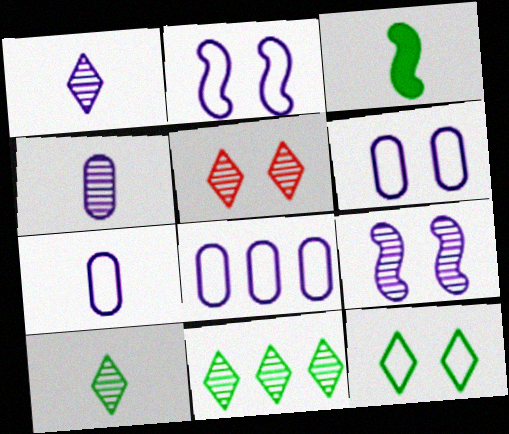[[1, 5, 11], 
[3, 5, 8], 
[6, 7, 8]]